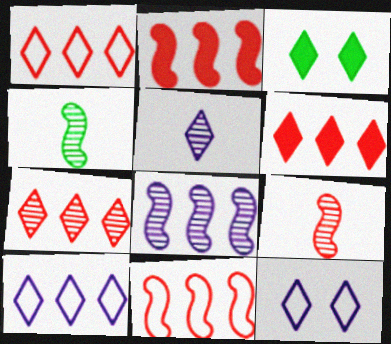[[1, 3, 5], 
[1, 6, 7]]